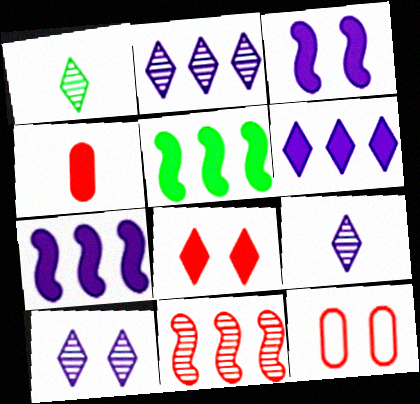[[1, 7, 12], 
[2, 9, 10], 
[5, 9, 12]]